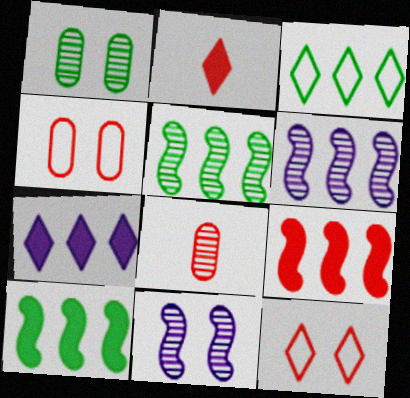[[8, 9, 12]]